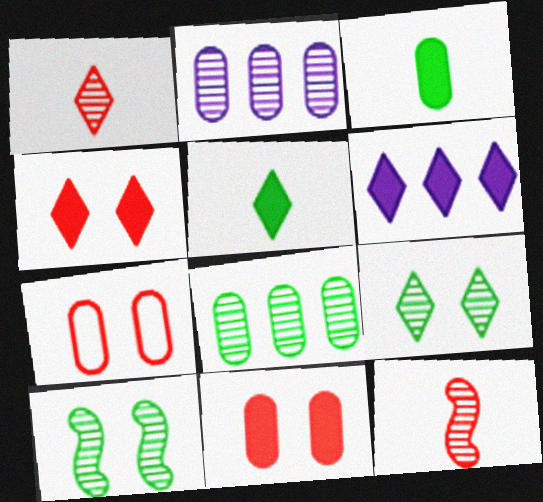[[1, 2, 10], 
[2, 3, 7], 
[2, 9, 12], 
[4, 5, 6]]